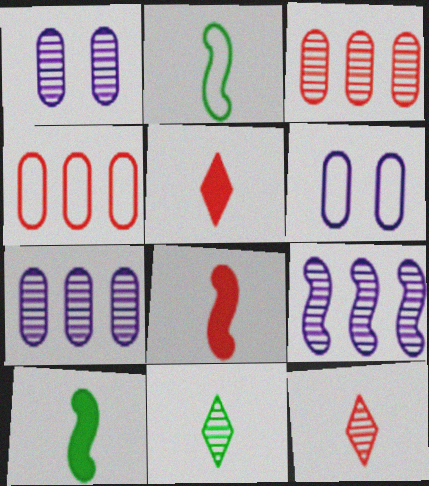[]